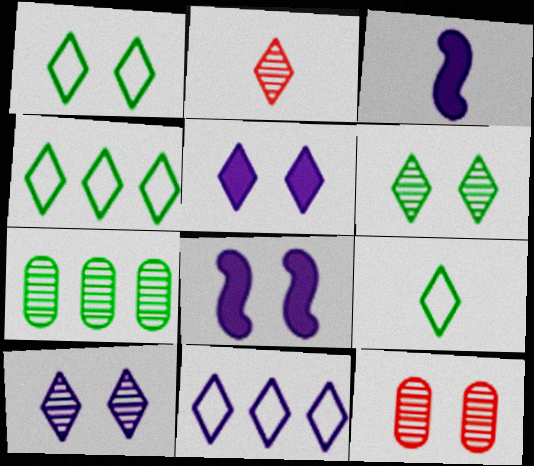[[1, 4, 9], 
[1, 8, 12], 
[2, 4, 5], 
[3, 4, 12]]